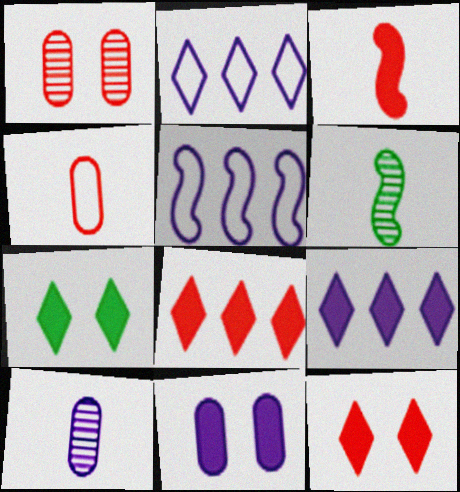[]